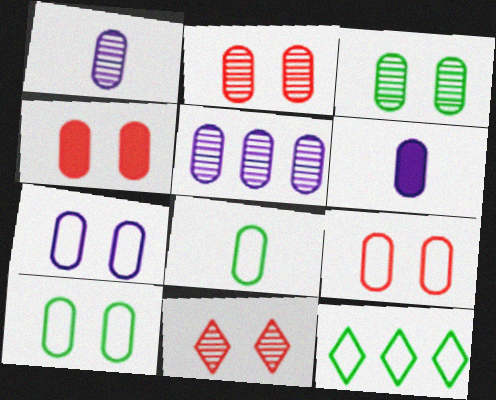[[2, 4, 9], 
[3, 4, 7], 
[4, 5, 8], 
[5, 6, 7], 
[7, 9, 10]]